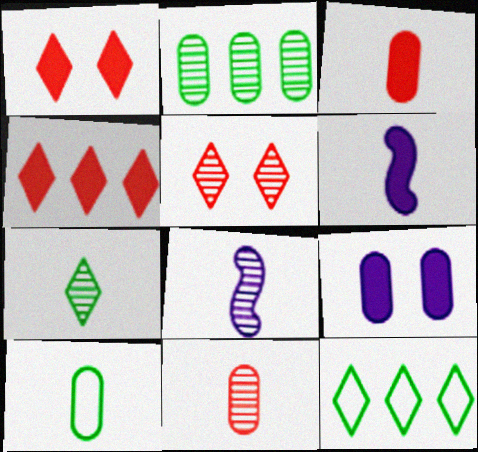[[2, 5, 8], 
[7, 8, 11]]